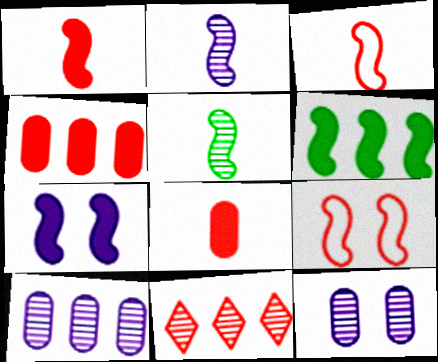[[1, 6, 7], 
[2, 6, 9], 
[5, 11, 12], 
[8, 9, 11]]